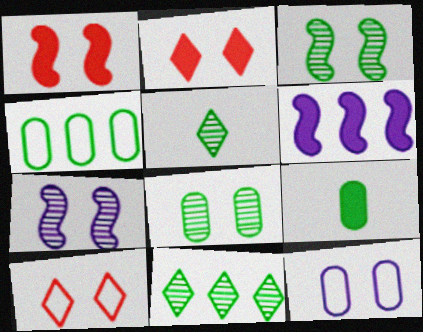[[2, 3, 12], 
[2, 6, 9], 
[4, 8, 9]]